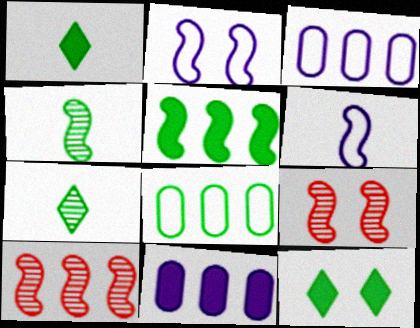[[1, 3, 9], 
[4, 8, 12], 
[5, 6, 9]]